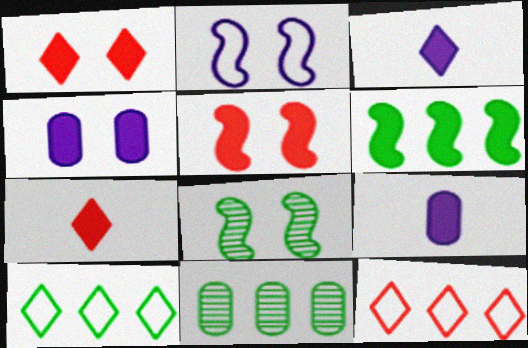[[1, 6, 9], 
[2, 5, 8], 
[2, 7, 11], 
[4, 6, 7], 
[6, 10, 11], 
[8, 9, 12]]